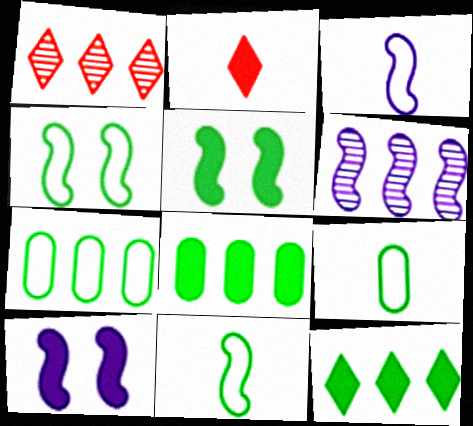[[1, 9, 10], 
[2, 8, 10], 
[3, 6, 10]]